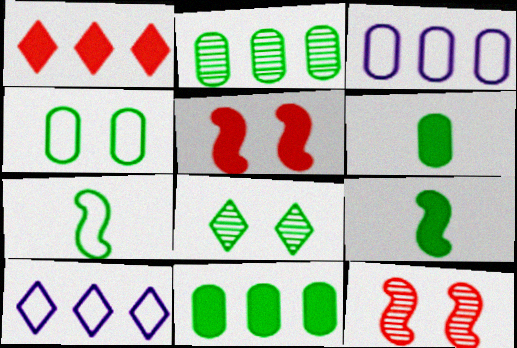[[2, 4, 6], 
[6, 10, 12], 
[7, 8, 11]]